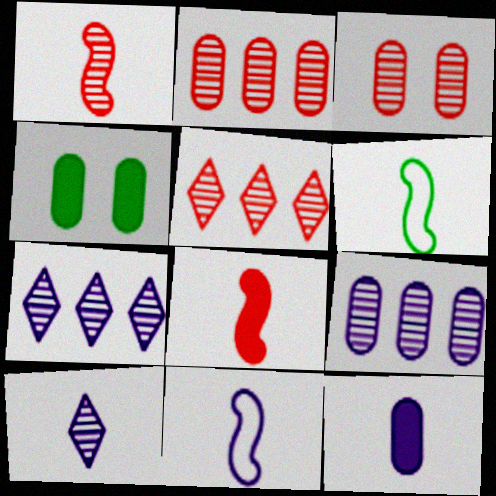[[1, 3, 5], 
[4, 5, 11], 
[10, 11, 12]]